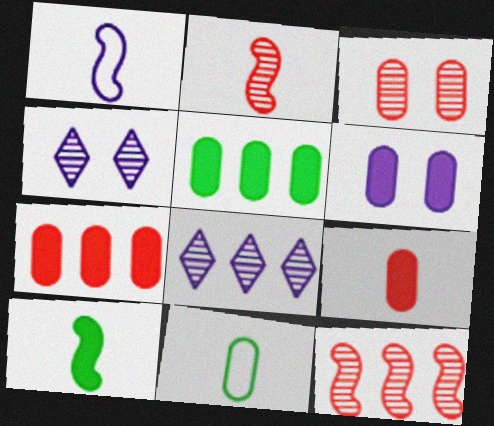[[1, 2, 10], 
[1, 6, 8], 
[5, 6, 9]]